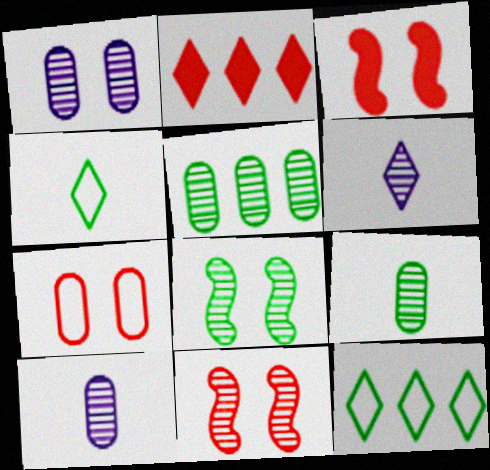[[3, 10, 12], 
[5, 6, 11]]